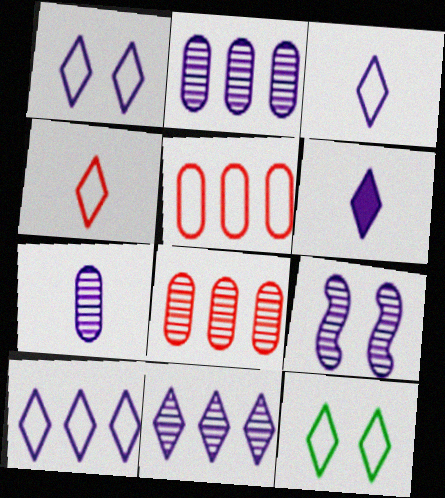[[1, 3, 10], 
[1, 6, 11], 
[4, 10, 12], 
[7, 9, 11]]